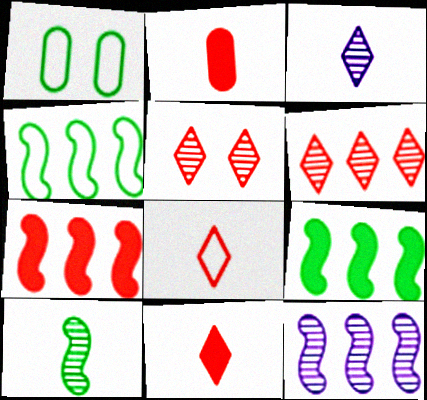[[1, 3, 7], 
[1, 11, 12], 
[4, 7, 12]]